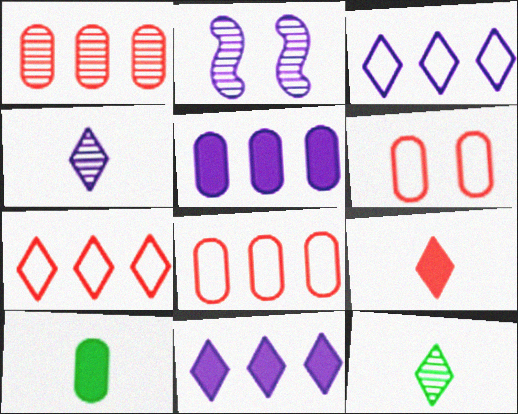[[1, 2, 12], 
[2, 7, 10]]